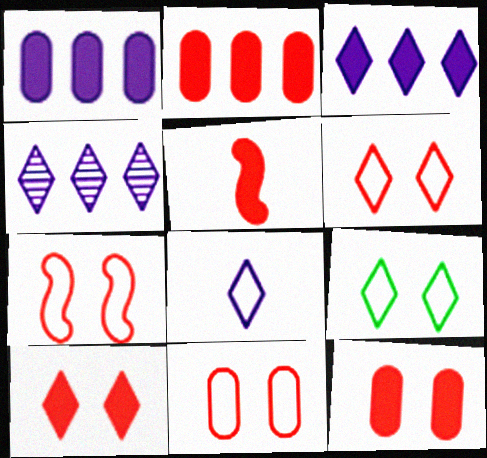[[2, 5, 10], 
[6, 7, 11]]